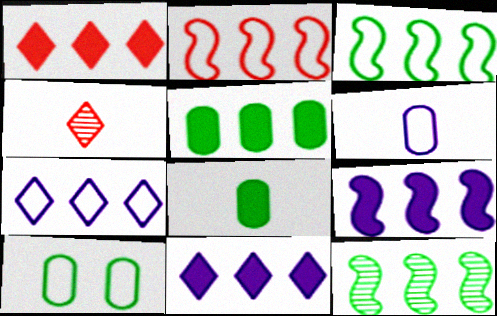[[1, 5, 9], 
[2, 9, 12], 
[4, 9, 10]]